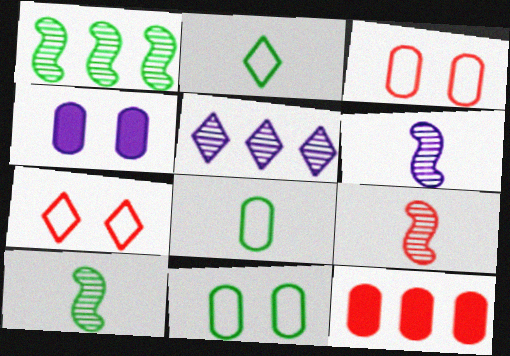[[6, 9, 10], 
[7, 9, 12]]